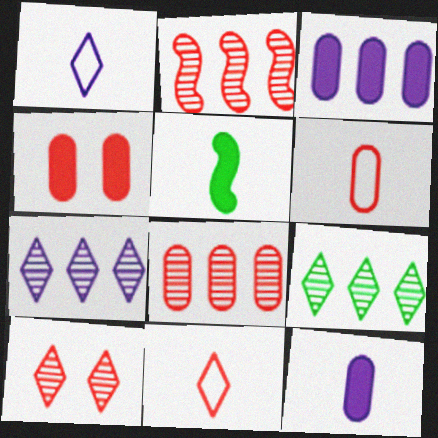[[2, 4, 11], 
[4, 6, 8]]